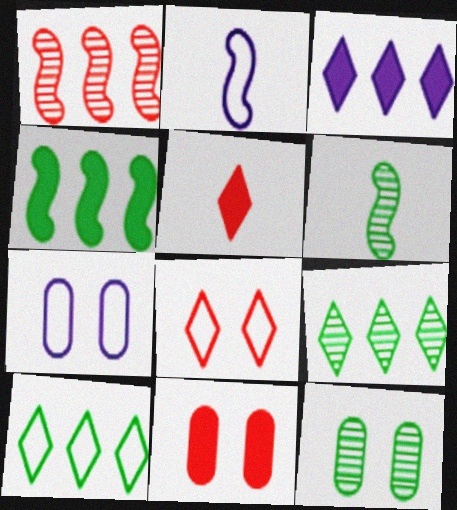[[2, 9, 11], 
[6, 9, 12], 
[7, 11, 12]]